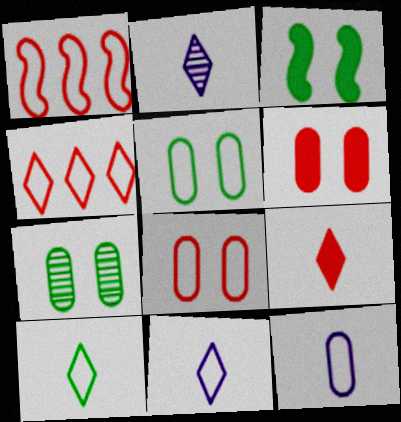[[1, 5, 11], 
[2, 9, 10]]